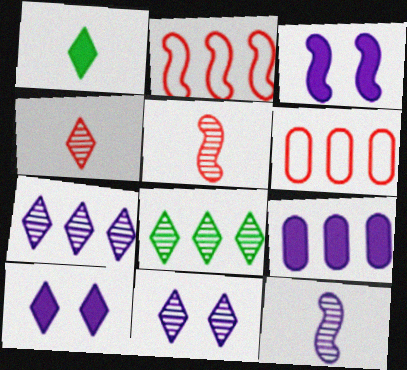[[2, 8, 9], 
[4, 8, 11]]